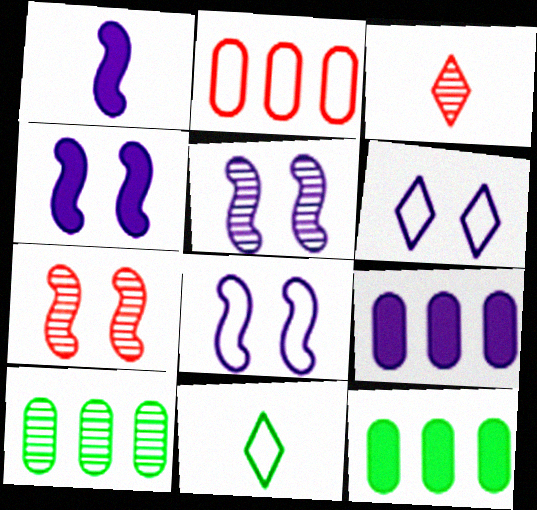[[2, 8, 11], 
[2, 9, 10], 
[3, 5, 10], 
[3, 8, 12], 
[4, 5, 8], 
[7, 9, 11]]